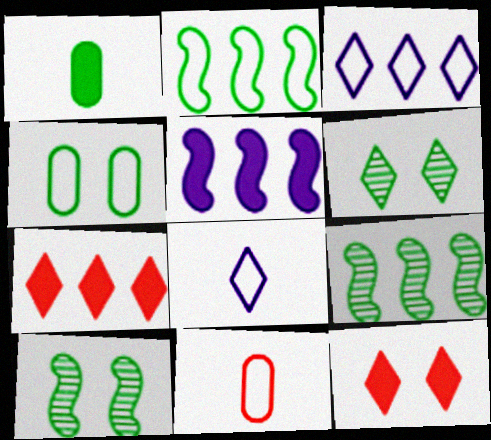[[1, 2, 6], 
[1, 5, 12], 
[5, 6, 11], 
[6, 7, 8]]